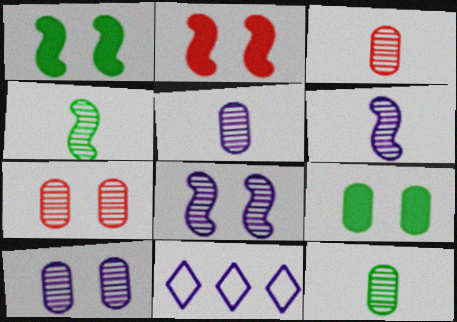[[1, 3, 11], 
[2, 11, 12], 
[3, 5, 12]]